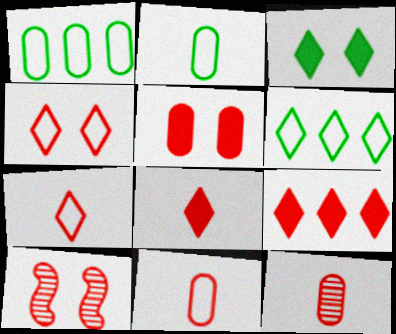[[4, 5, 10], 
[9, 10, 11]]